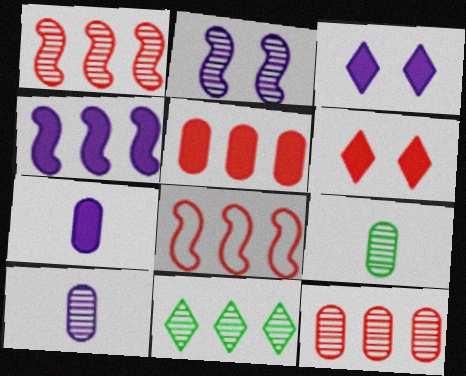[[3, 4, 7], 
[3, 8, 9]]